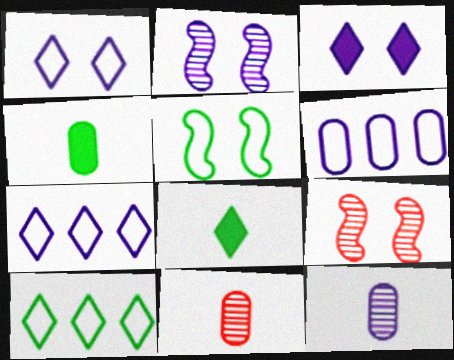[[4, 7, 9], 
[6, 8, 9]]